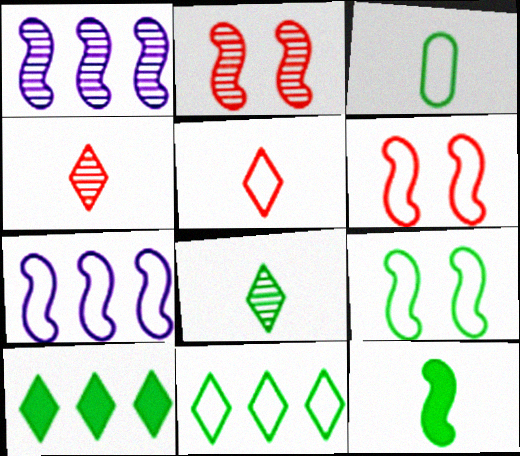[[1, 6, 12], 
[2, 7, 12], 
[3, 8, 12], 
[3, 9, 11]]